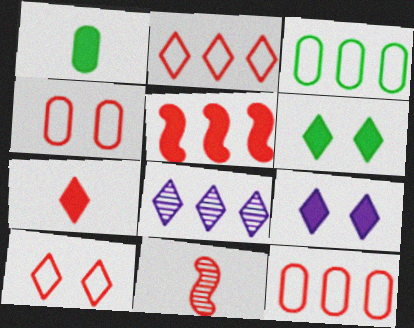[[1, 5, 9], 
[3, 5, 8], 
[3, 9, 11]]